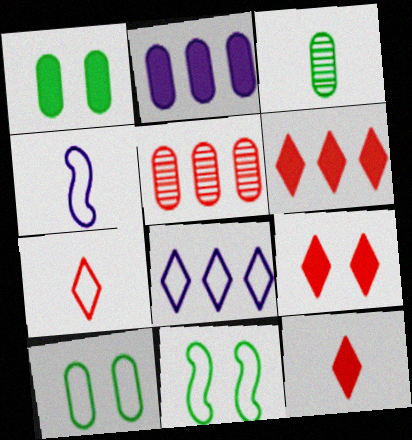[[3, 4, 12], 
[6, 9, 12]]